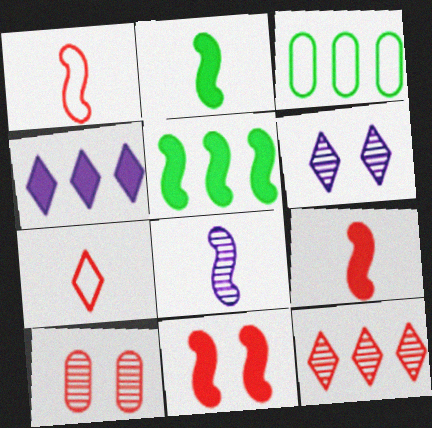[[1, 2, 8], 
[3, 6, 9]]